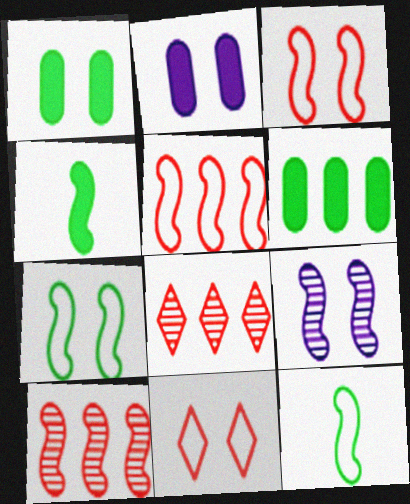[[1, 9, 11], 
[2, 8, 12], 
[4, 5, 9]]